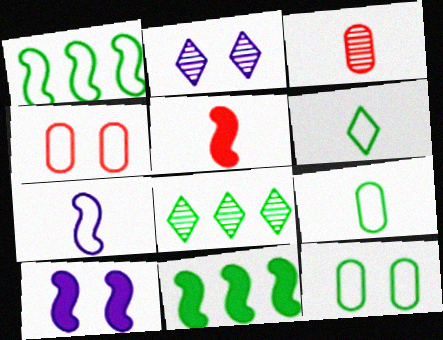[[1, 6, 12], 
[5, 10, 11]]